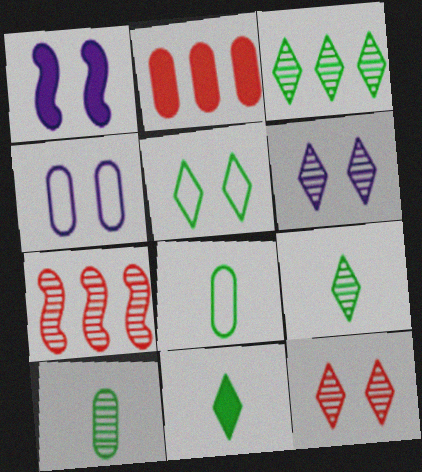[[1, 2, 11], 
[1, 4, 6], 
[2, 4, 10], 
[3, 5, 11], 
[4, 7, 11], 
[6, 7, 10]]